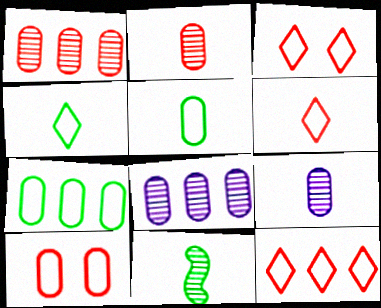[[3, 6, 12]]